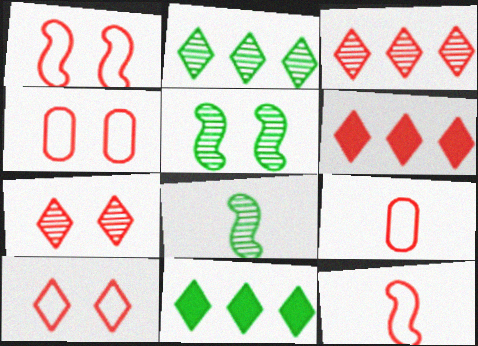[[1, 4, 10]]